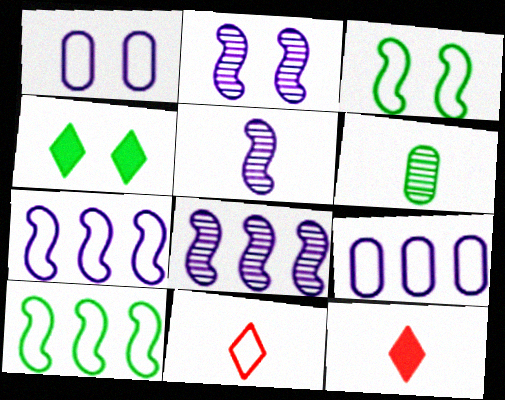[[1, 10, 11], 
[2, 5, 8], 
[3, 9, 11], 
[4, 6, 10]]